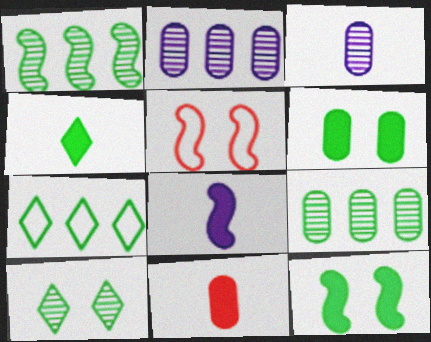[[1, 5, 8], 
[2, 4, 5], 
[4, 7, 10], 
[4, 8, 11]]